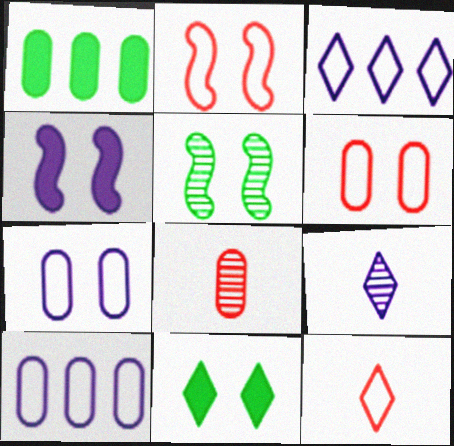[[1, 2, 9], 
[1, 7, 8], 
[2, 4, 5], 
[4, 9, 10]]